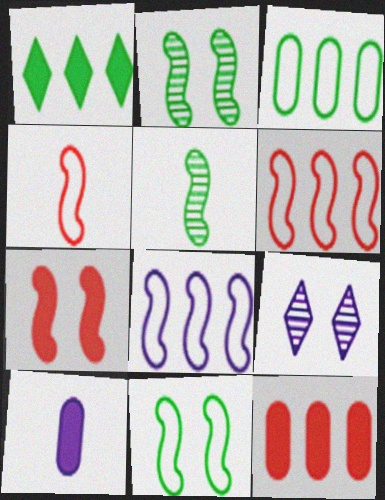[[1, 7, 10], 
[4, 8, 11], 
[5, 7, 8], 
[8, 9, 10]]